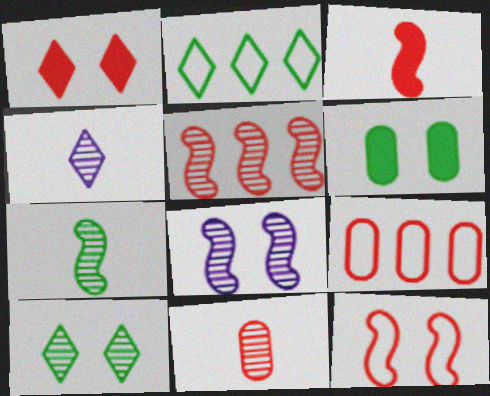[[1, 2, 4], 
[2, 6, 7], 
[3, 5, 12], 
[4, 7, 11], 
[5, 7, 8]]